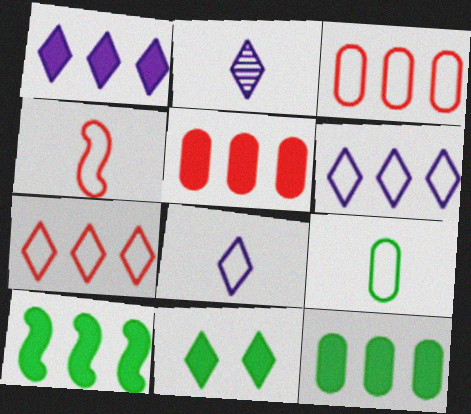[[1, 5, 10], 
[2, 7, 11], 
[4, 8, 9]]